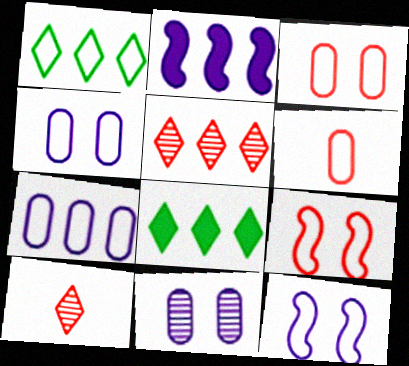[[1, 6, 12]]